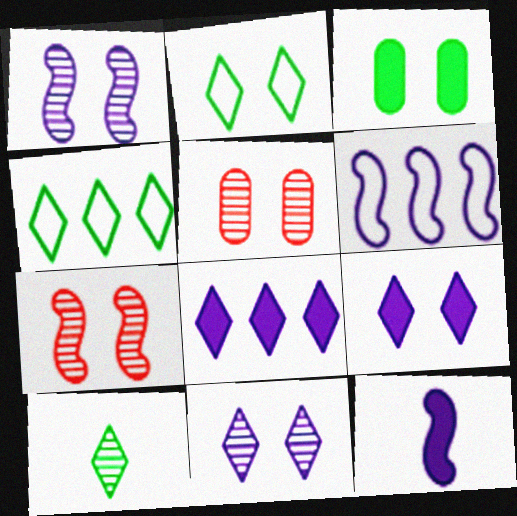[[1, 6, 12], 
[4, 5, 12]]